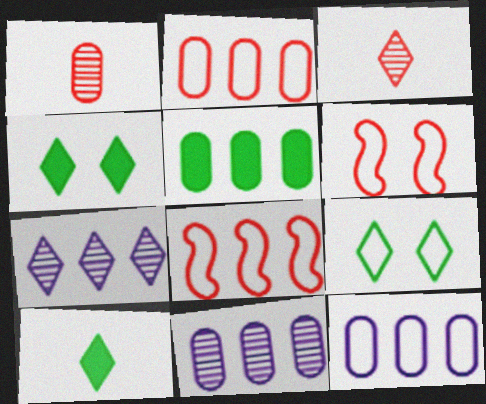[[2, 5, 11], 
[5, 7, 8], 
[6, 10, 11]]